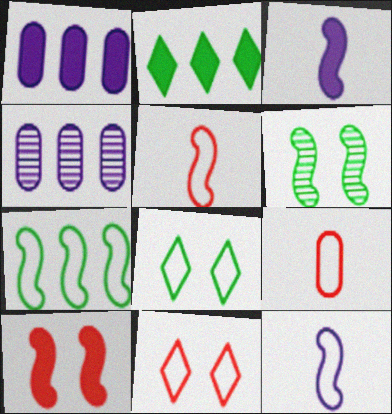[]